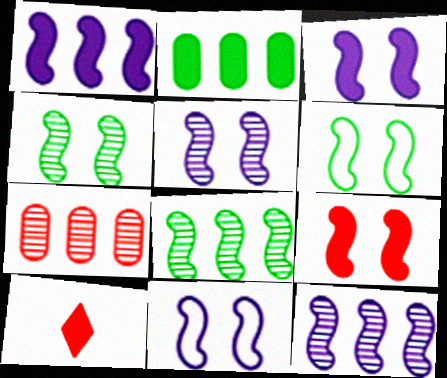[[2, 3, 10], 
[3, 5, 11], 
[4, 9, 11], 
[5, 6, 9]]